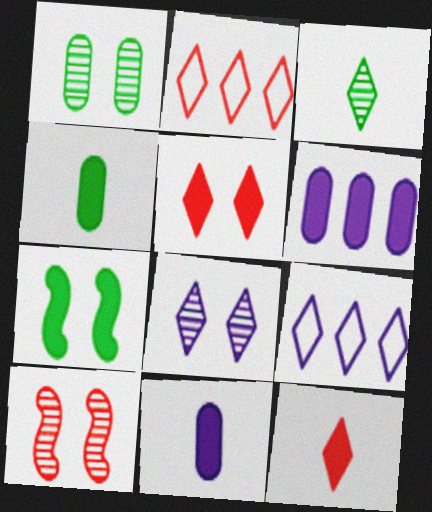[[1, 8, 10], 
[3, 5, 9], 
[4, 9, 10], 
[6, 7, 12]]